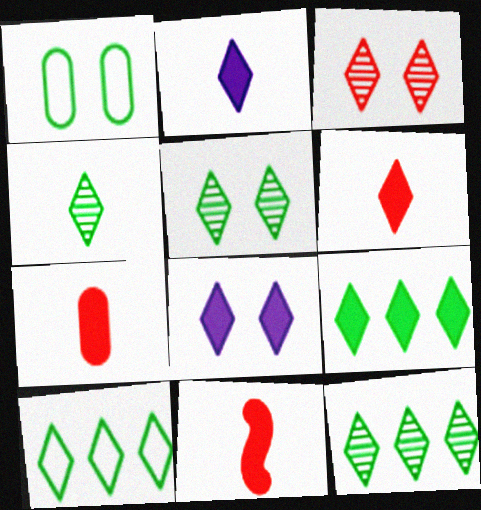[[2, 3, 10], 
[4, 5, 12], 
[6, 7, 11], 
[6, 8, 9], 
[9, 10, 12]]